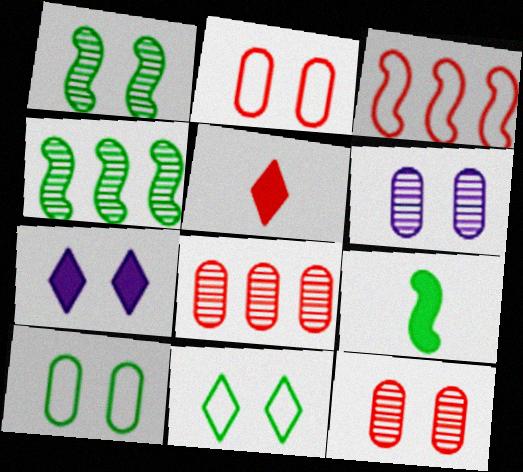[[1, 2, 7], 
[3, 5, 12]]